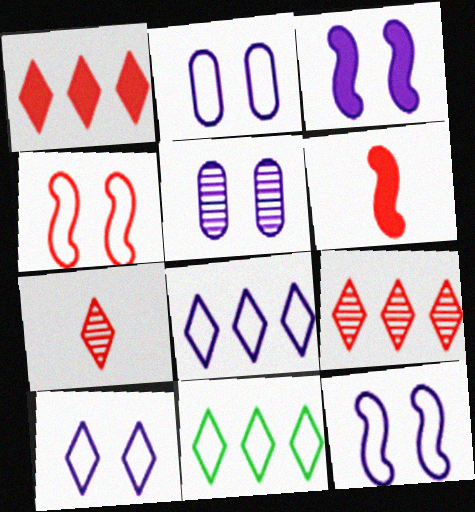[[2, 10, 12], 
[3, 5, 10], 
[5, 6, 11]]